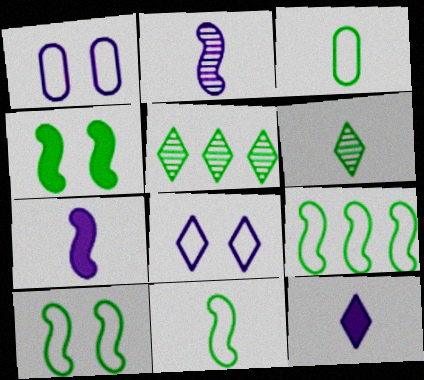[[3, 4, 5], 
[9, 10, 11]]